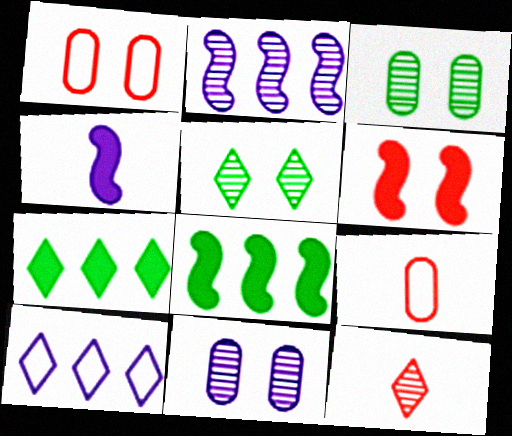[[2, 3, 12], 
[4, 6, 8], 
[4, 10, 11]]